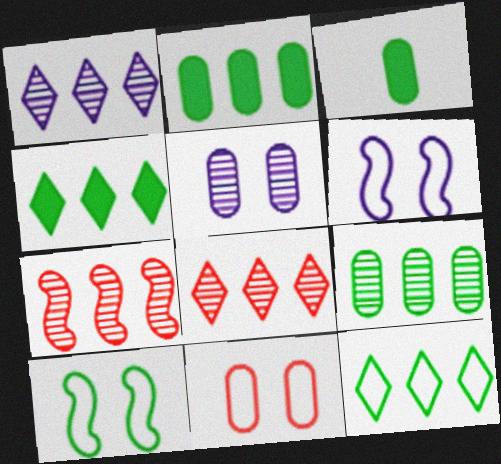[[1, 7, 9], 
[3, 6, 8]]